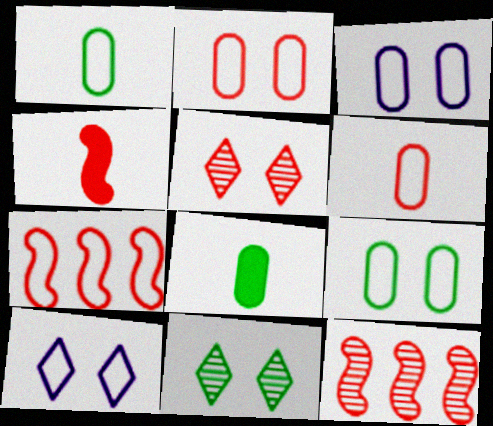[[1, 7, 10], 
[2, 3, 9], 
[8, 10, 12]]